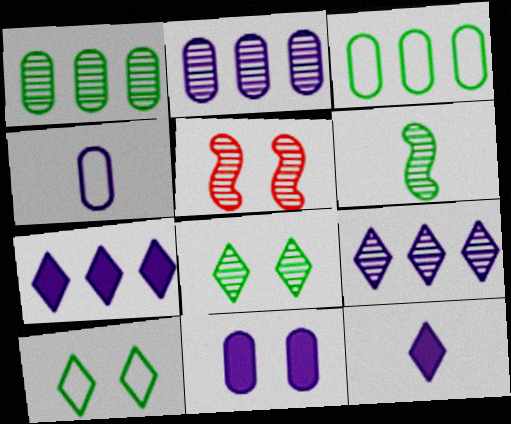[[1, 6, 8], 
[2, 4, 11], 
[3, 5, 12], 
[5, 10, 11]]